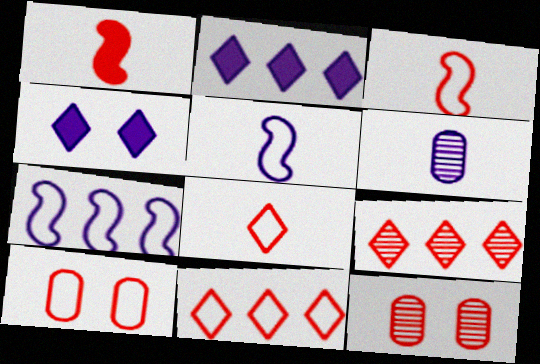[[1, 9, 10], 
[1, 11, 12], 
[3, 10, 11], 
[4, 6, 7]]